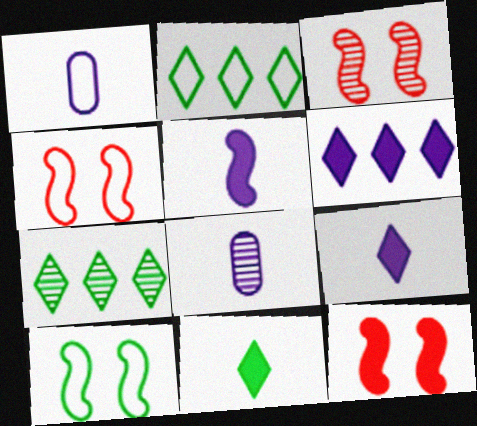[[1, 2, 4], 
[1, 7, 12], 
[2, 8, 12], 
[3, 4, 12], 
[3, 7, 8]]